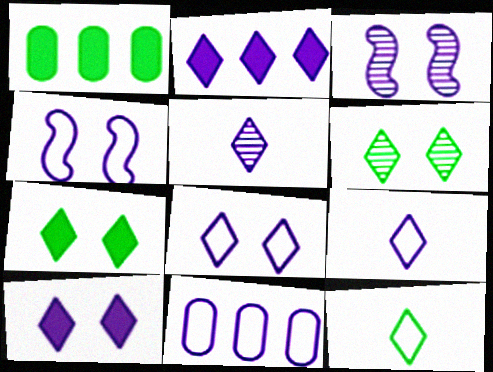[[2, 5, 8], 
[4, 9, 11]]